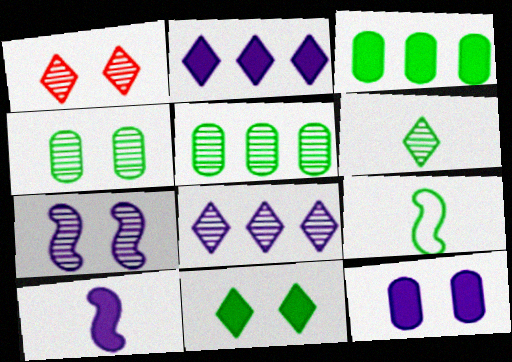[[1, 4, 7], 
[1, 6, 8], 
[2, 10, 12], 
[5, 9, 11]]